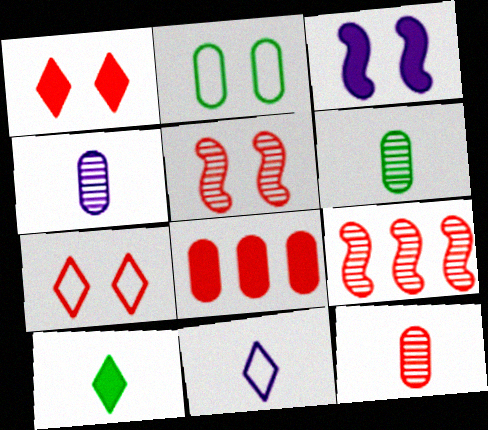[[2, 4, 8], 
[3, 8, 10], 
[4, 6, 12]]